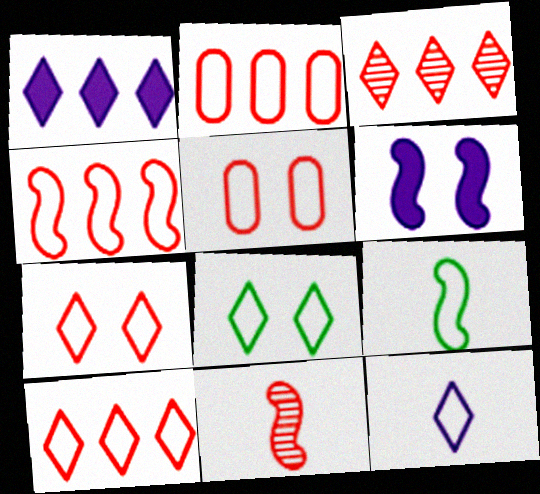[[2, 4, 10], 
[8, 10, 12]]